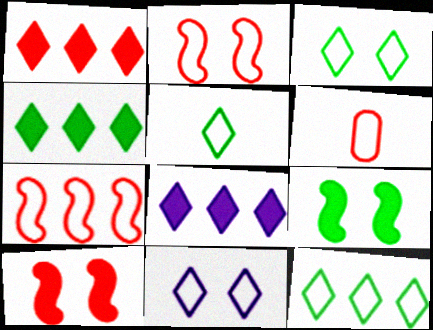[[1, 4, 8], 
[3, 5, 12]]